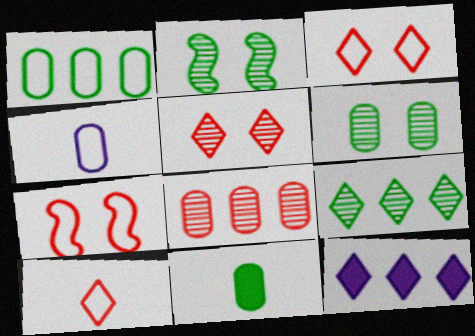[[1, 6, 11]]